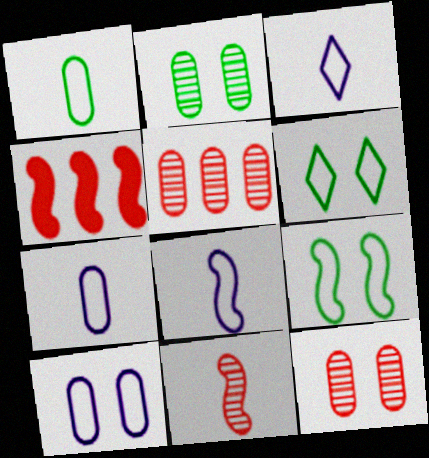[[2, 3, 4], 
[3, 7, 8]]